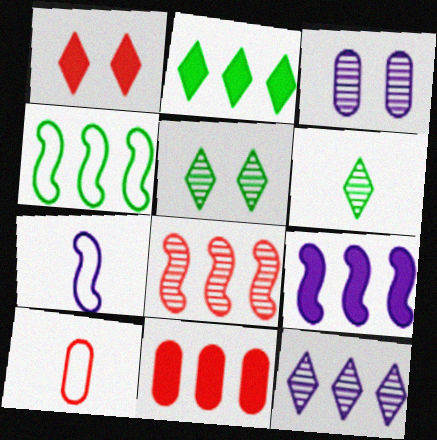[[1, 8, 10], 
[2, 9, 11], 
[3, 6, 8], 
[4, 8, 9], 
[4, 11, 12], 
[5, 7, 11], 
[5, 9, 10]]